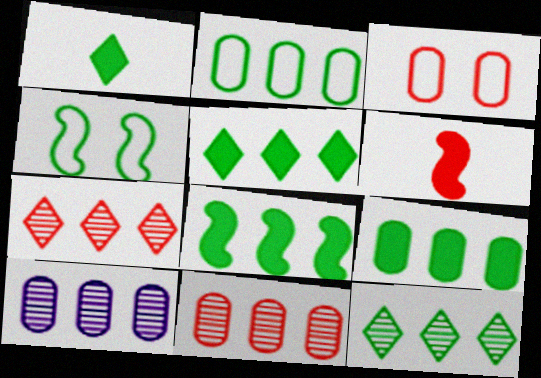[[2, 8, 12], 
[3, 6, 7], 
[5, 8, 9]]